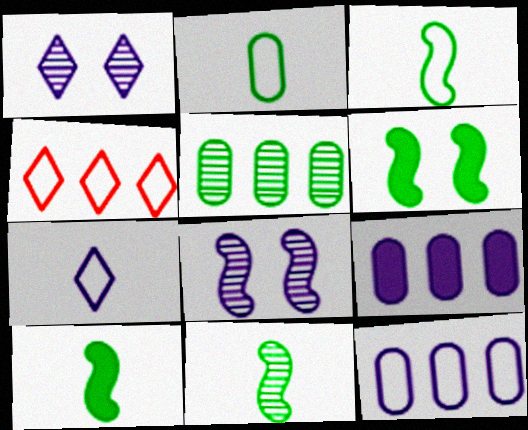[[3, 10, 11], 
[7, 8, 9]]